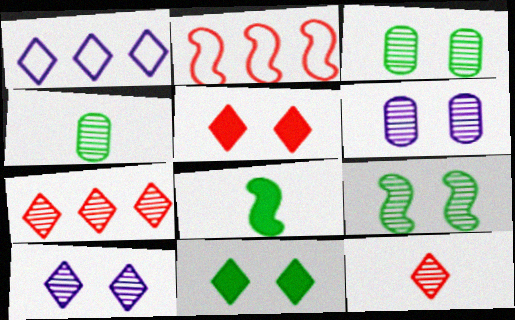[[1, 11, 12]]